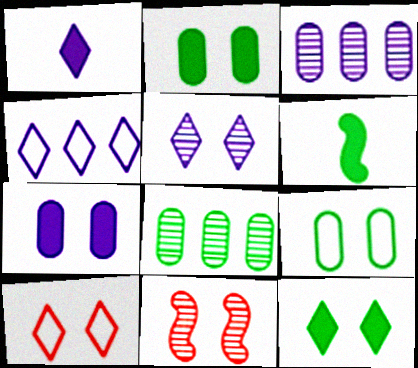[[1, 4, 5], 
[3, 6, 10], 
[5, 10, 12]]